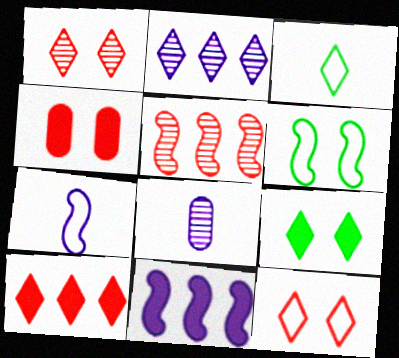[[6, 8, 10]]